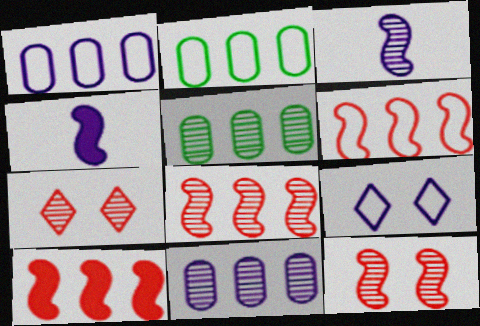[[2, 4, 7], 
[3, 5, 7], 
[4, 9, 11], 
[6, 8, 10]]